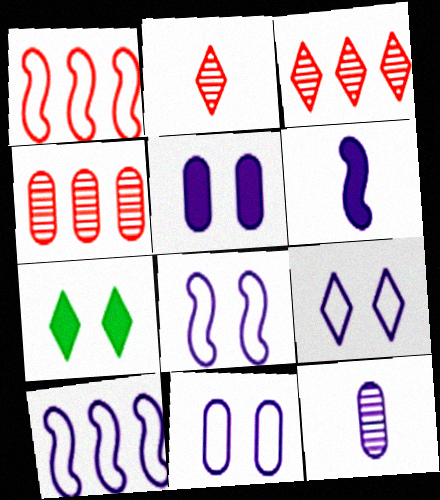[[1, 7, 12], 
[8, 9, 11]]